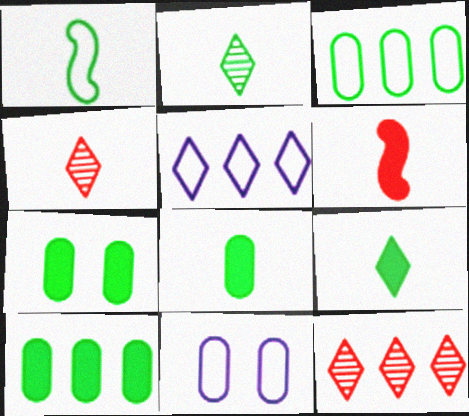[[1, 2, 8], 
[7, 8, 10]]